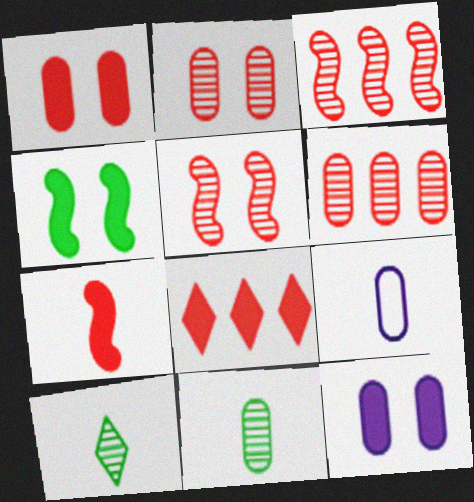[[1, 7, 8], 
[7, 9, 10]]